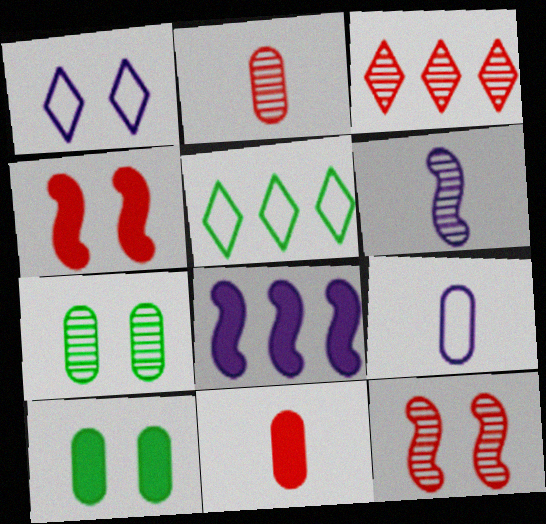[[1, 4, 7], 
[1, 10, 12], 
[2, 3, 12], 
[3, 6, 7]]